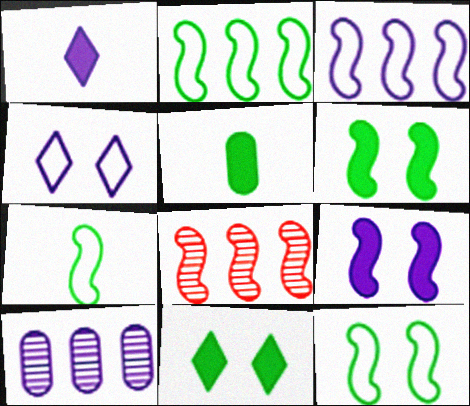[[2, 7, 12], 
[4, 5, 8], 
[7, 8, 9]]